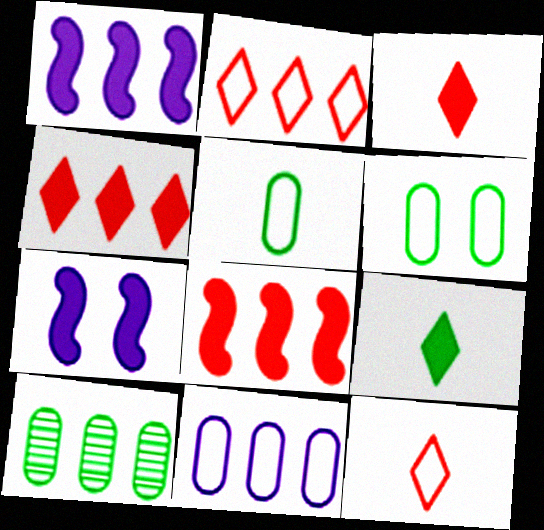[[1, 2, 10], 
[7, 10, 12]]